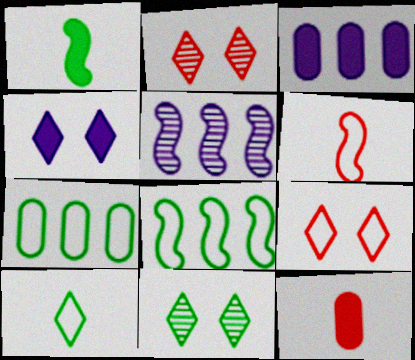[[1, 7, 11], 
[3, 6, 11], 
[4, 9, 11]]